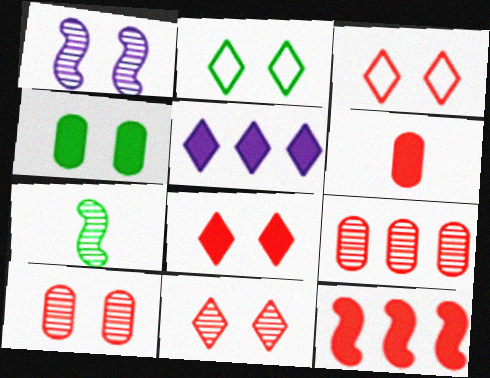[[1, 3, 4], 
[3, 8, 11], 
[6, 8, 12]]